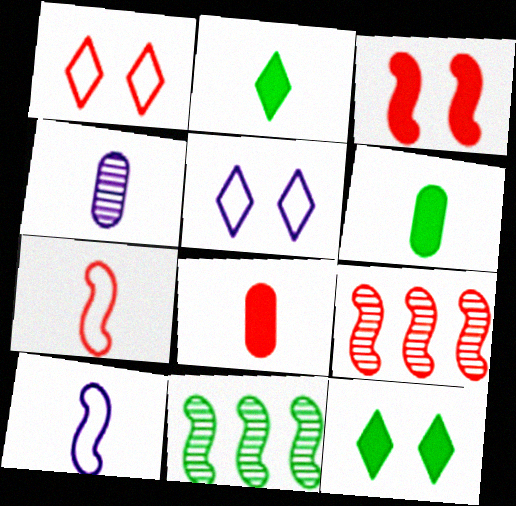[[1, 8, 9], 
[2, 4, 7], 
[3, 7, 9], 
[3, 10, 11], 
[5, 6, 9], 
[5, 8, 11]]